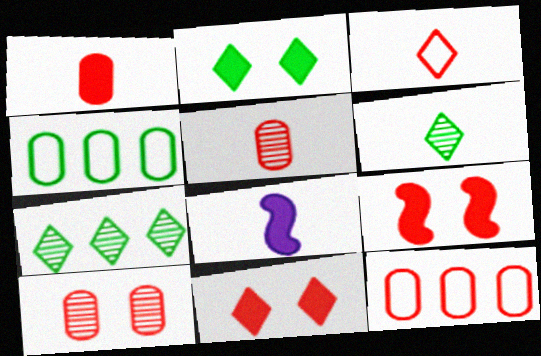[[1, 10, 12]]